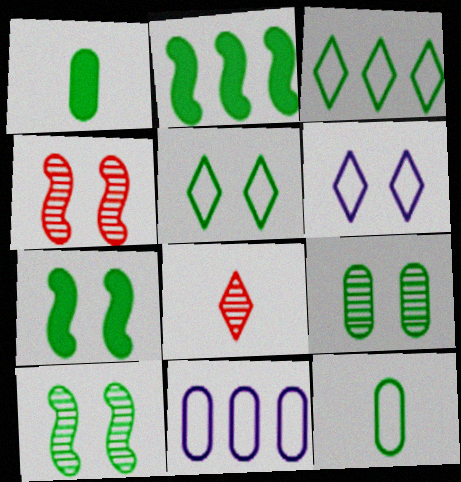[[1, 3, 10], 
[5, 7, 9], 
[7, 8, 11]]